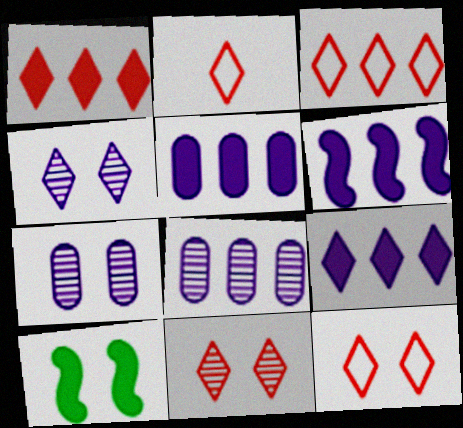[[1, 2, 11], 
[2, 3, 12], 
[2, 8, 10], 
[5, 6, 9], 
[7, 10, 12]]